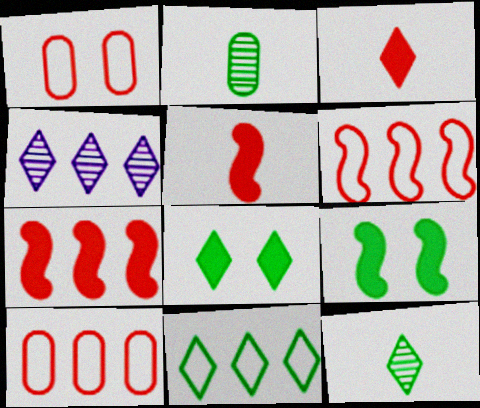[[2, 9, 11], 
[8, 11, 12]]